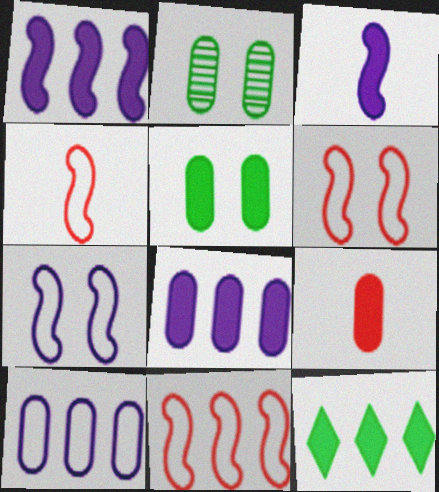[[2, 9, 10], 
[4, 6, 11], 
[5, 8, 9]]